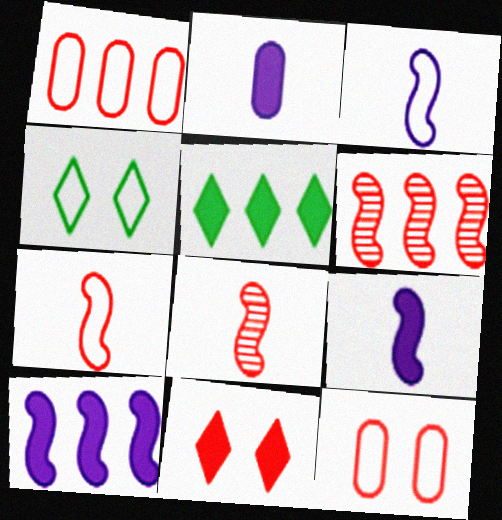[[1, 3, 4], 
[1, 8, 11], 
[2, 4, 6]]